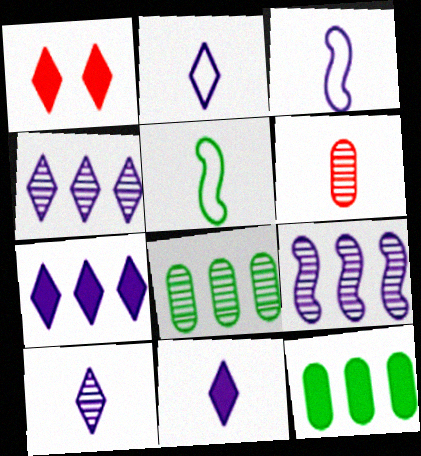[[1, 3, 8], 
[2, 10, 11], 
[5, 6, 11]]